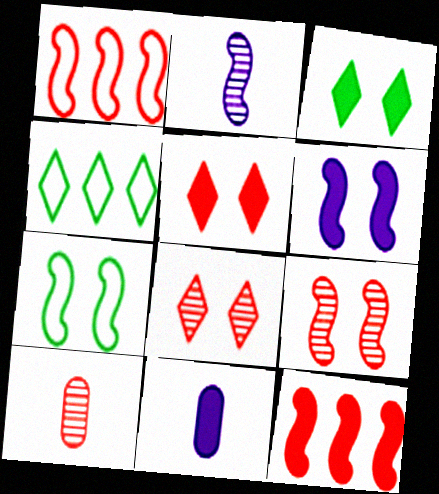[[1, 5, 10], 
[2, 7, 12], 
[3, 11, 12], 
[4, 6, 10], 
[4, 9, 11], 
[6, 7, 9]]